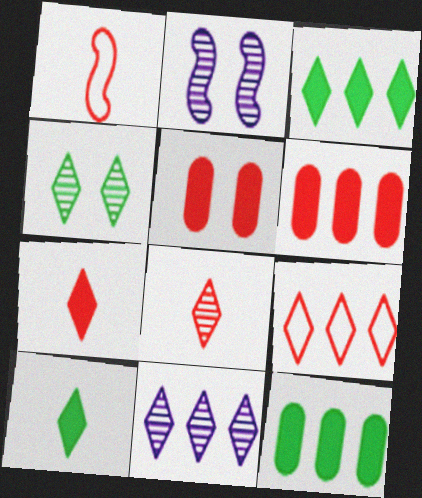[[3, 9, 11], 
[4, 8, 11]]